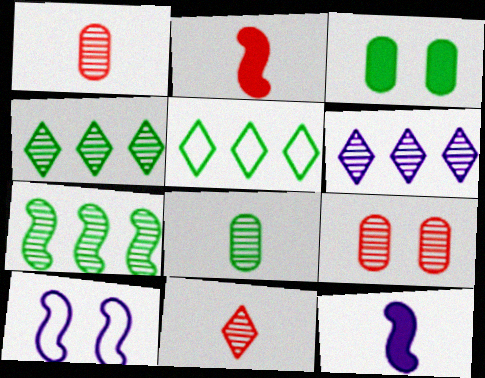[[2, 7, 10], 
[5, 9, 12]]